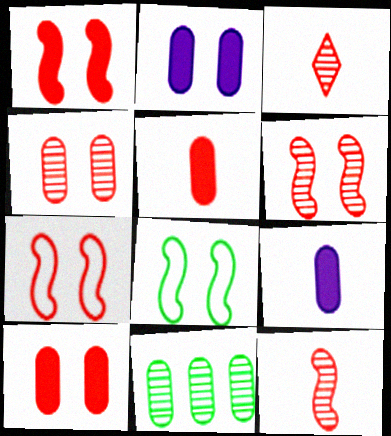[[1, 6, 7]]